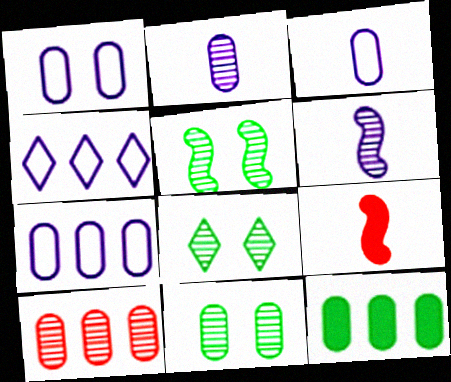[[1, 3, 7], 
[2, 10, 11], 
[4, 9, 11], 
[5, 8, 11], 
[6, 8, 10], 
[7, 8, 9], 
[7, 10, 12]]